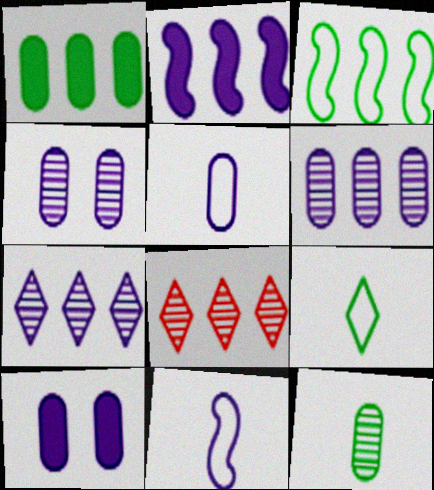[[5, 6, 10], 
[7, 10, 11]]